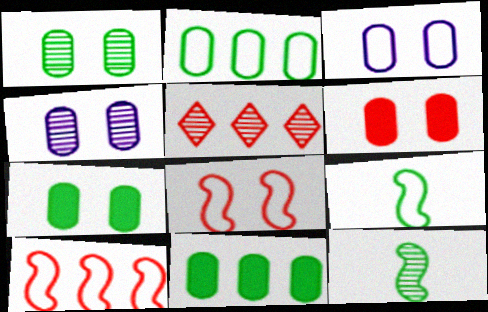[[1, 3, 6], 
[4, 5, 12]]